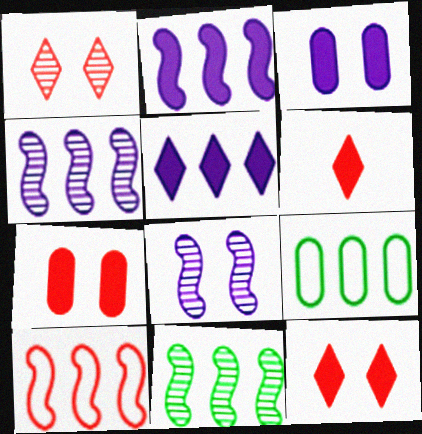[[2, 10, 11], 
[6, 8, 9]]